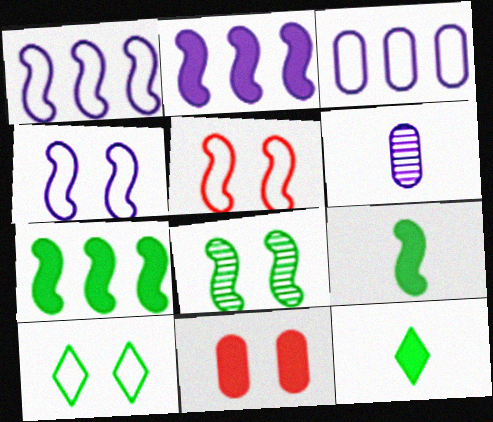[[2, 11, 12]]